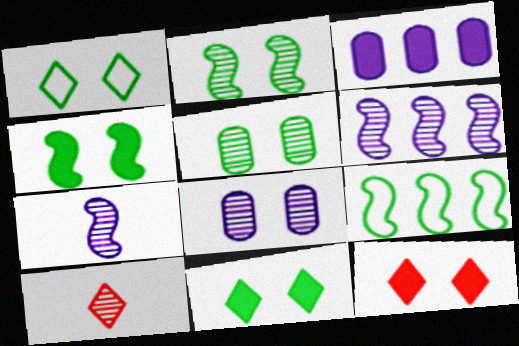[[1, 4, 5], 
[5, 6, 10]]